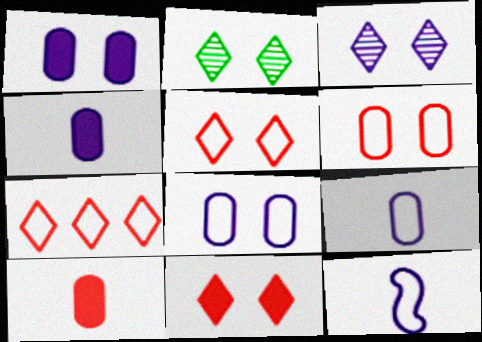[]